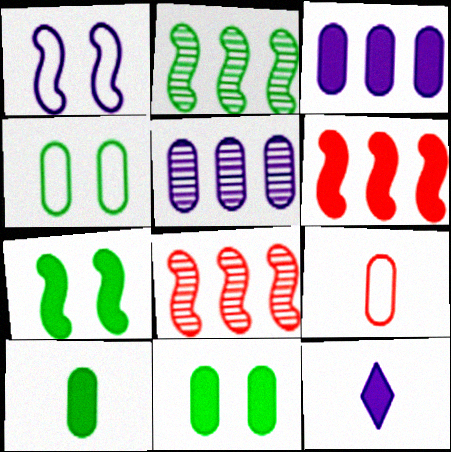[[1, 5, 12], 
[4, 8, 12], 
[5, 9, 11], 
[6, 11, 12]]